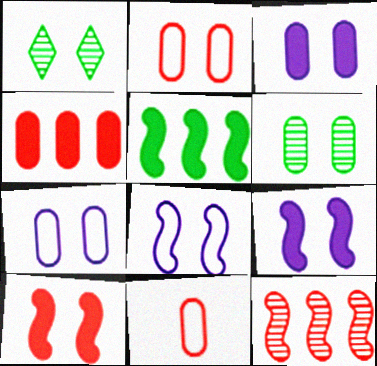[[1, 2, 9], 
[1, 7, 10], 
[2, 3, 6]]